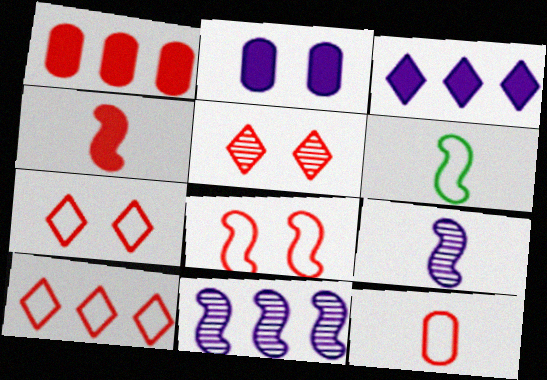[[4, 6, 9], 
[8, 10, 12]]